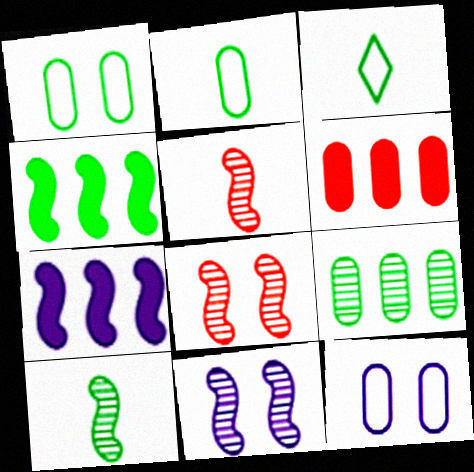[[3, 6, 11]]